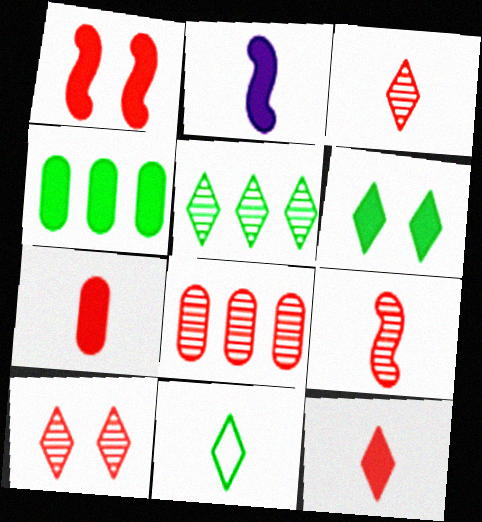[[5, 6, 11], 
[8, 9, 10]]